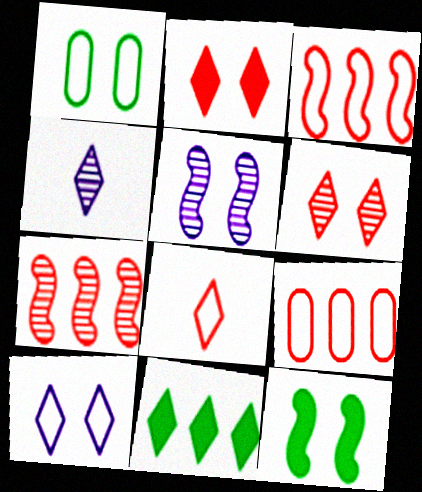[[1, 2, 5], 
[4, 9, 12]]